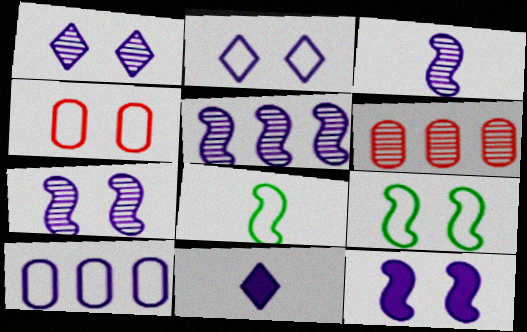[[2, 4, 9], 
[3, 5, 7], 
[6, 9, 11], 
[7, 10, 11]]